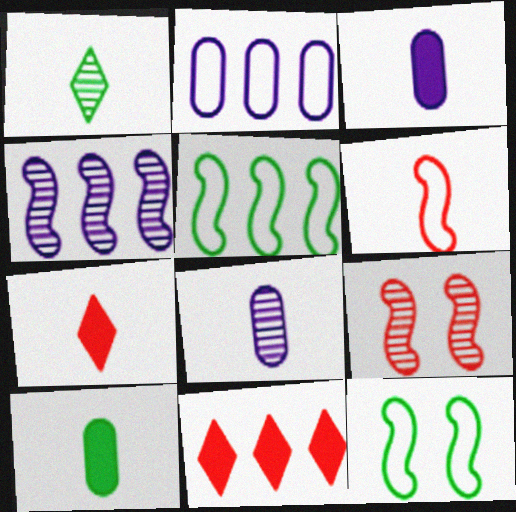[[1, 3, 6], 
[8, 11, 12]]